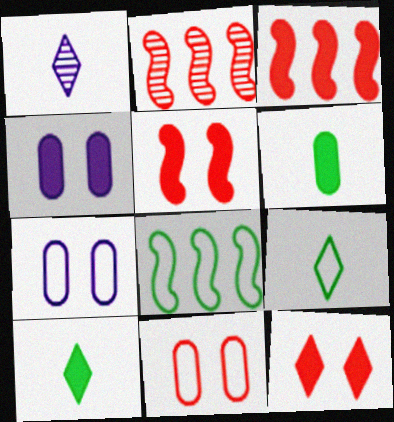[[2, 4, 9], 
[2, 7, 10], 
[3, 4, 10]]